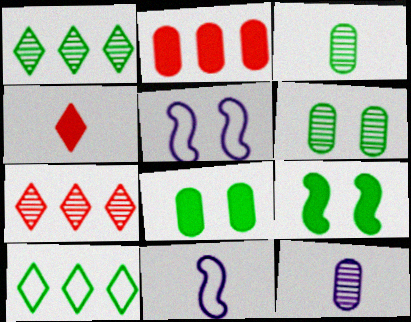[[3, 4, 11], 
[3, 9, 10], 
[7, 8, 11]]